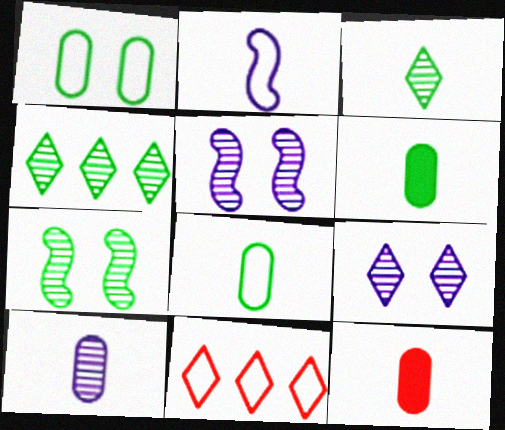[[1, 2, 11], 
[2, 3, 12], 
[5, 6, 11], 
[8, 10, 12]]